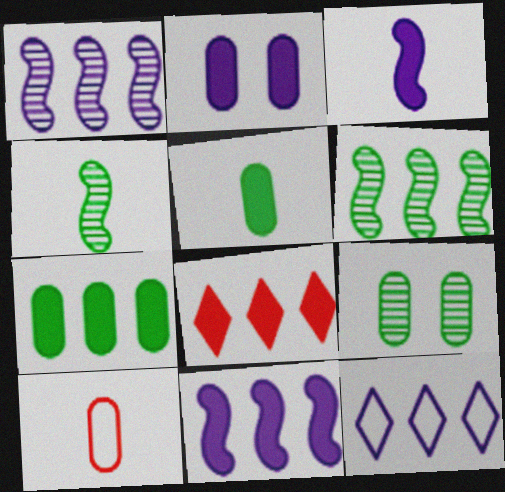[[7, 8, 11]]